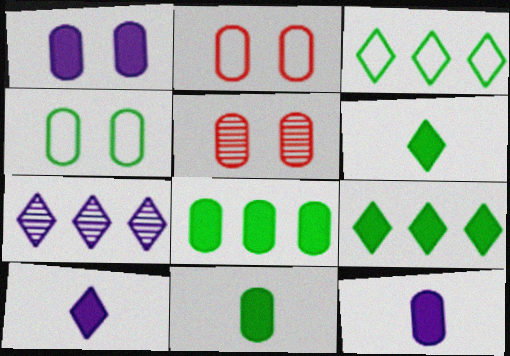[[1, 4, 5]]